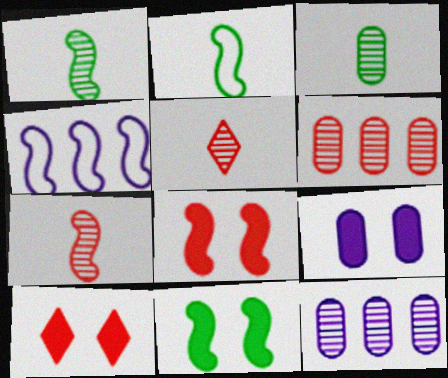[[1, 4, 8], 
[2, 10, 12], 
[3, 4, 10], 
[4, 7, 11], 
[9, 10, 11]]